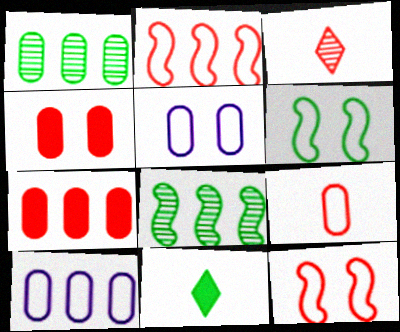[[1, 6, 11], 
[1, 7, 10], 
[2, 3, 4], 
[3, 7, 12]]